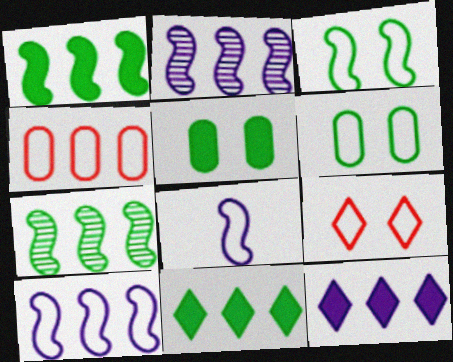[[2, 4, 11], 
[4, 7, 12]]